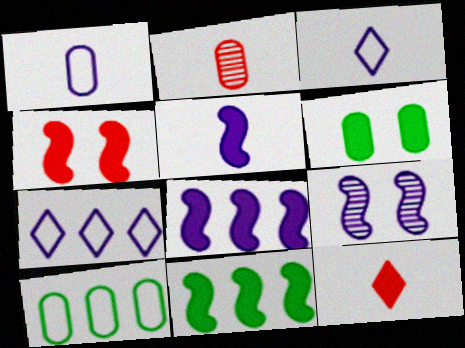[[4, 5, 11], 
[6, 8, 12], 
[9, 10, 12]]